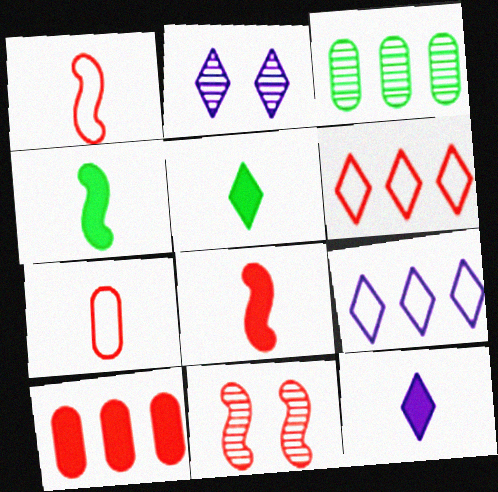[[2, 5, 6], 
[2, 9, 12]]